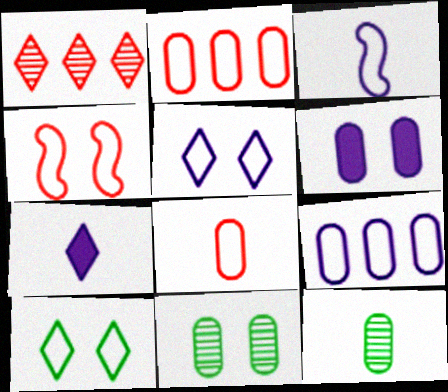[[1, 7, 10], 
[2, 3, 10], 
[2, 6, 12], 
[3, 5, 9]]